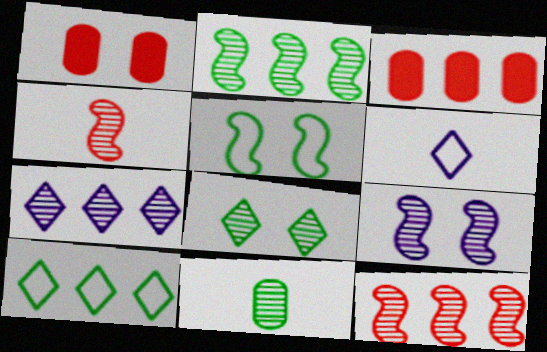[[1, 2, 6], 
[2, 4, 9], 
[2, 8, 11]]